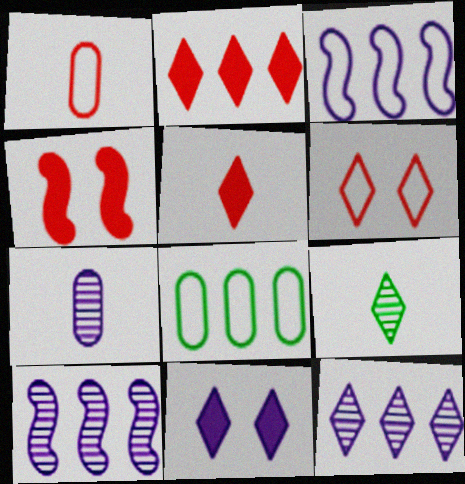[[2, 8, 10], 
[3, 7, 11]]